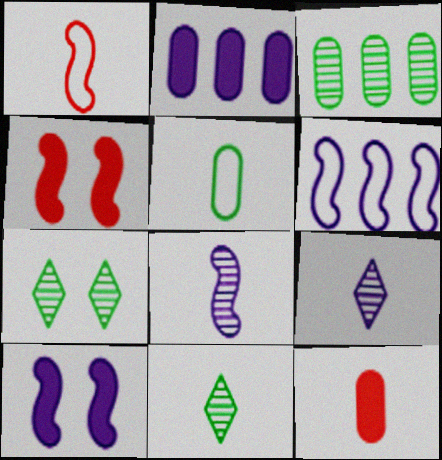[[1, 2, 7], 
[6, 7, 12], 
[6, 8, 10]]